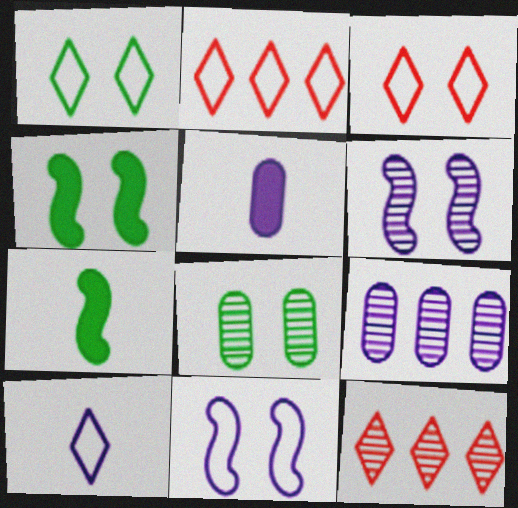[[1, 2, 10], 
[1, 4, 8], 
[3, 7, 9]]